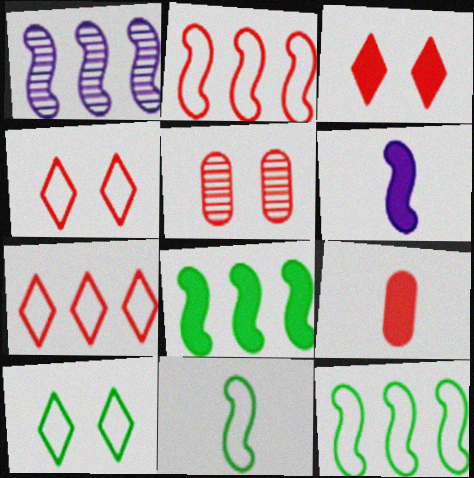[[1, 2, 8], 
[1, 9, 10]]